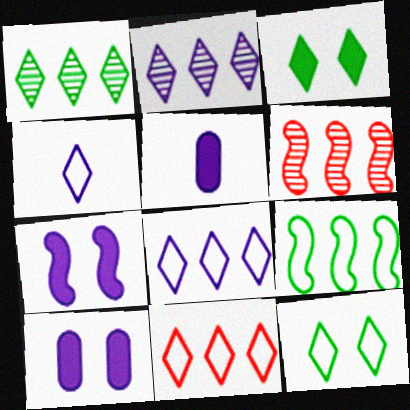[[4, 11, 12], 
[5, 6, 12]]